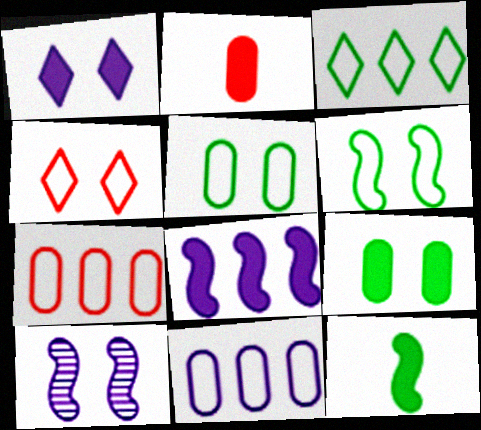[[2, 3, 10], 
[4, 9, 10]]